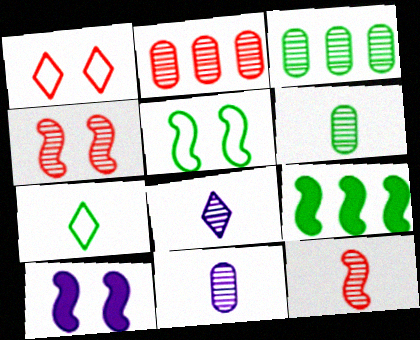[[1, 9, 11], 
[2, 7, 10], 
[3, 4, 8], 
[4, 5, 10], 
[6, 8, 12]]